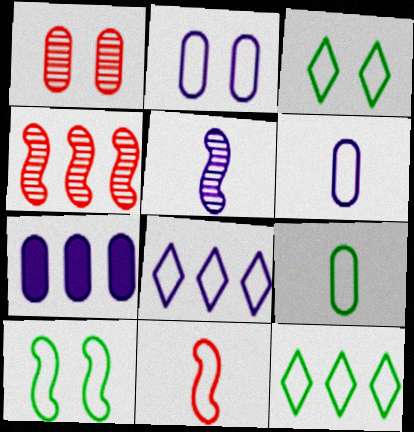[[1, 7, 9], 
[2, 11, 12], 
[4, 7, 12], 
[9, 10, 12]]